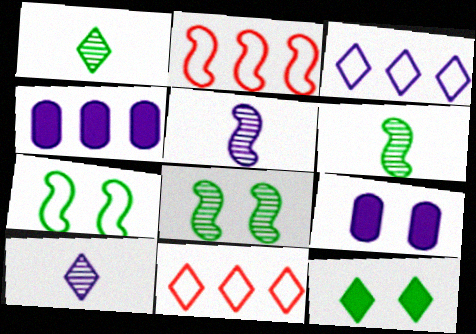[[1, 2, 9], 
[3, 5, 9], 
[6, 9, 11], 
[10, 11, 12]]